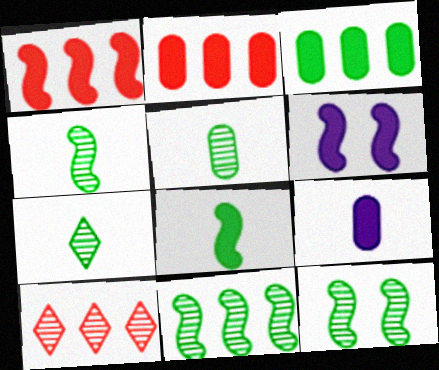[[1, 6, 8], 
[4, 5, 7], 
[4, 11, 12]]